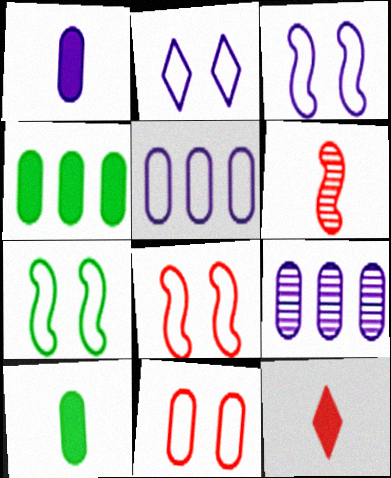[[2, 4, 6], 
[2, 7, 11], 
[3, 7, 8], 
[7, 9, 12], 
[9, 10, 11]]